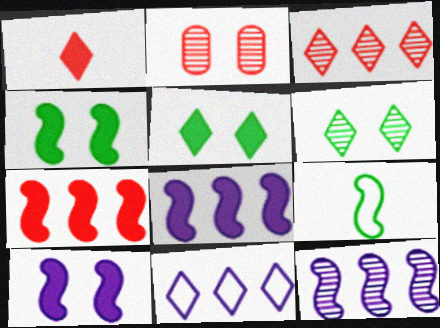[[1, 6, 11]]